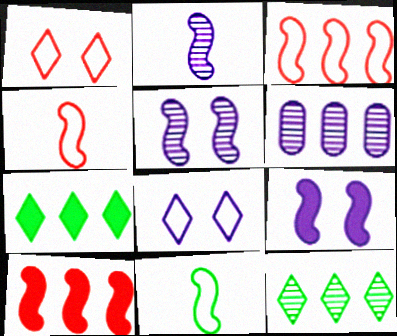[[3, 6, 7], 
[5, 10, 11]]